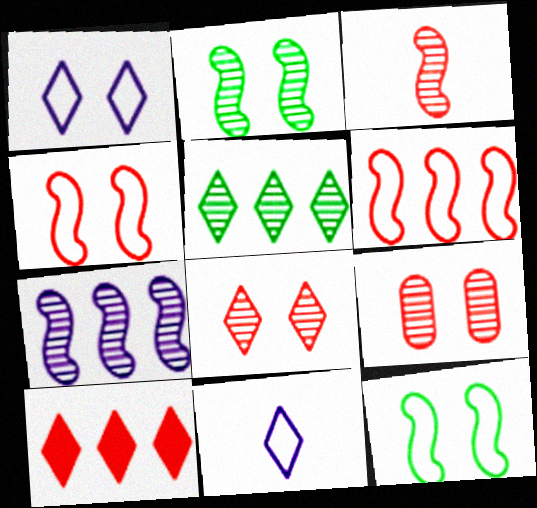[[2, 3, 7]]